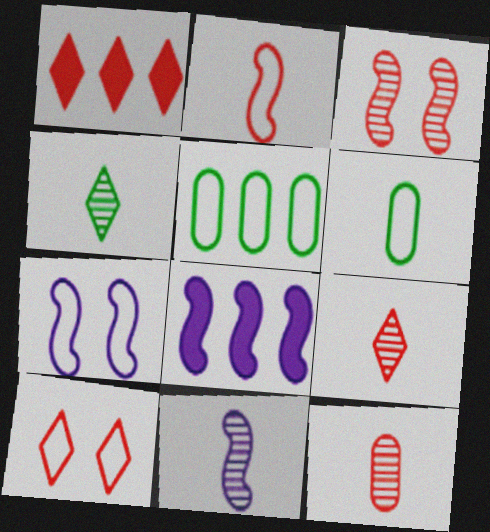[[1, 9, 10], 
[4, 11, 12], 
[7, 8, 11]]